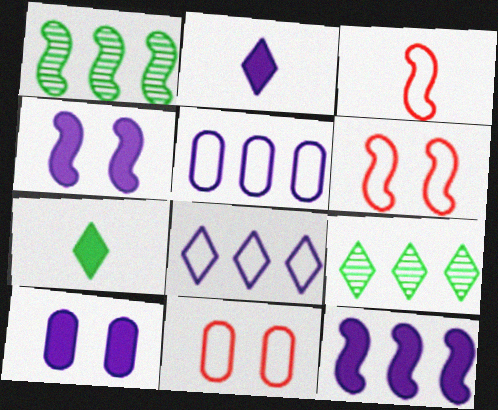[[1, 2, 11], 
[1, 3, 4], 
[2, 10, 12], 
[3, 9, 10]]